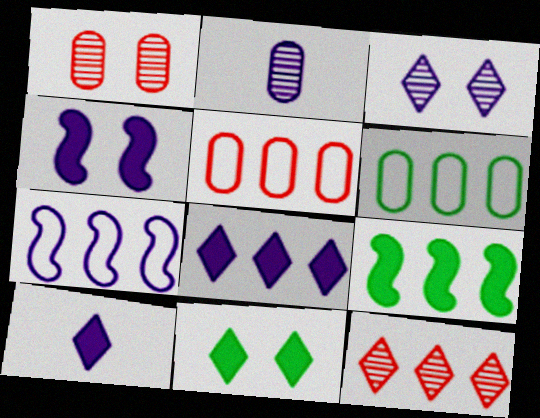[]